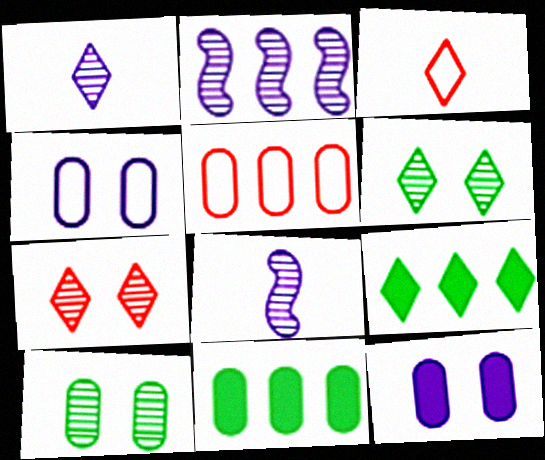[[2, 5, 9]]